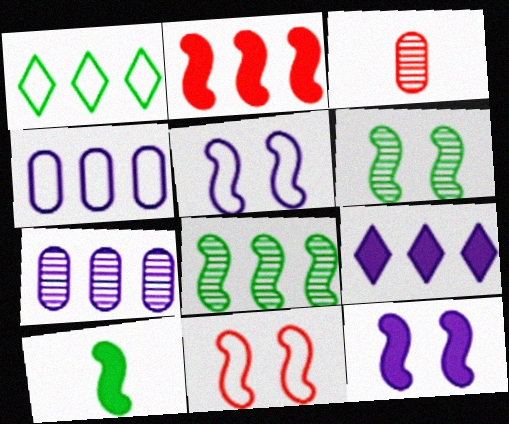[[1, 2, 7], 
[1, 3, 12], 
[2, 10, 12], 
[6, 11, 12]]